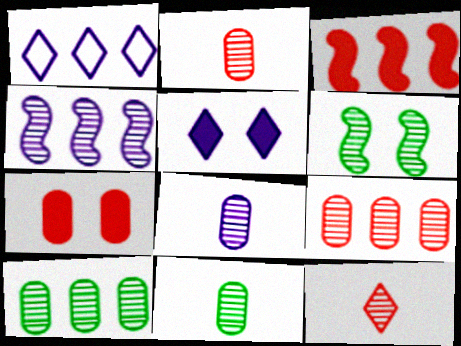[[1, 3, 10], 
[2, 8, 11]]